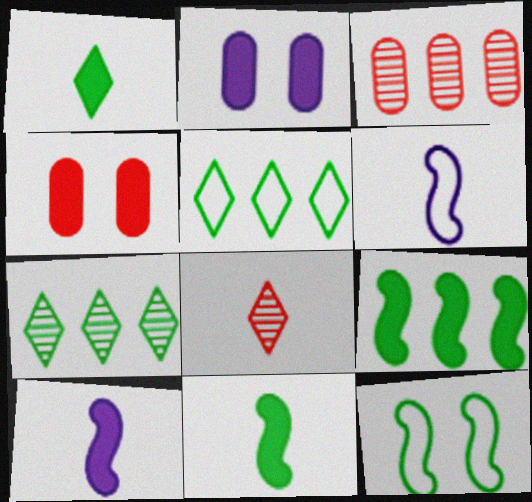[[4, 6, 7]]